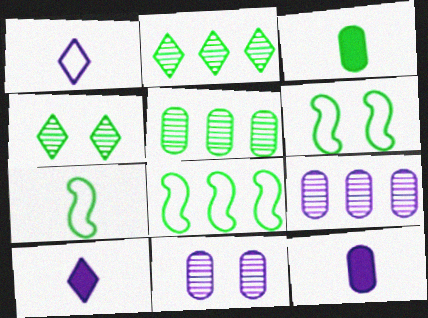[[2, 3, 6], 
[3, 4, 8], 
[6, 7, 8]]